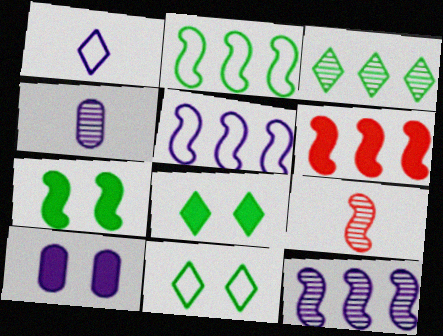[[1, 10, 12], 
[2, 6, 12], 
[4, 6, 11], 
[5, 7, 9]]